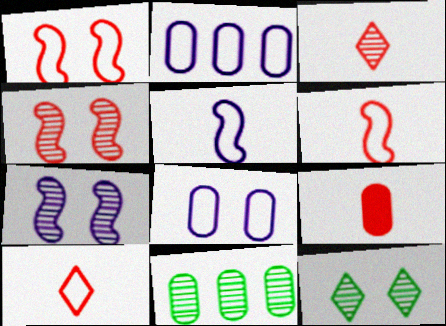[[3, 6, 9], 
[3, 7, 11], 
[8, 9, 11]]